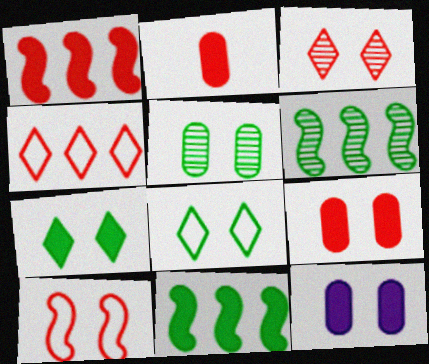[[3, 9, 10]]